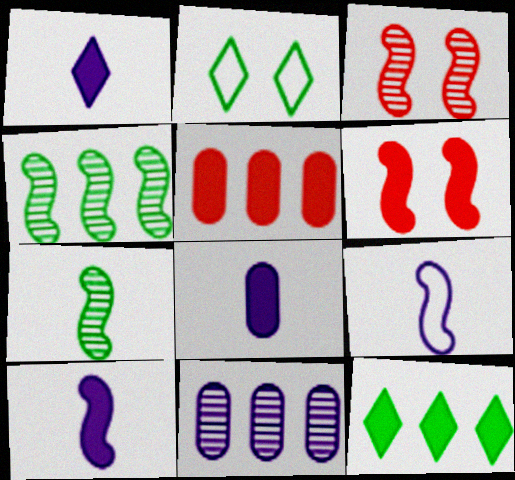[[1, 8, 10], 
[4, 6, 9], 
[6, 8, 12]]